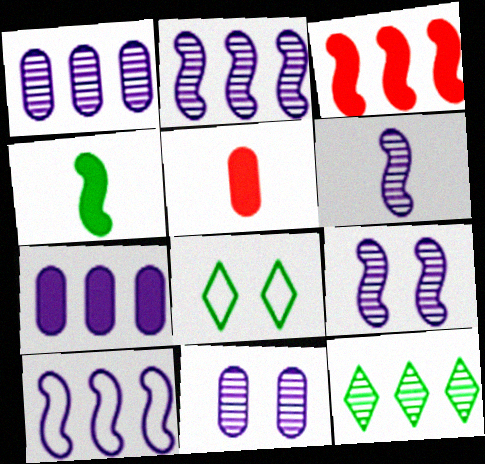[[2, 5, 8], 
[2, 6, 9]]